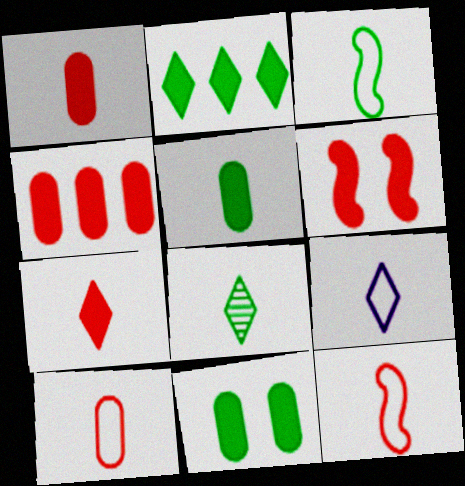[[3, 5, 8], 
[3, 9, 10], 
[4, 6, 7], 
[7, 8, 9]]